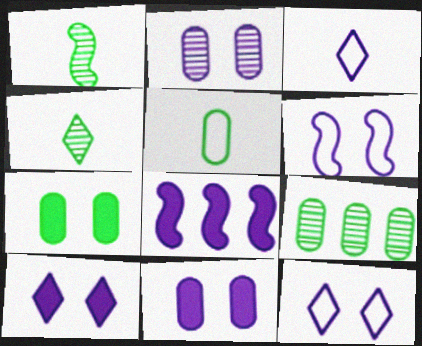[[2, 3, 8], 
[2, 6, 10], 
[5, 7, 9]]